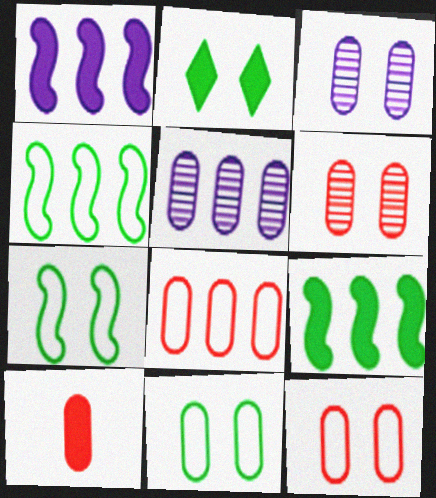[[1, 2, 10], 
[5, 10, 11], 
[6, 8, 10]]